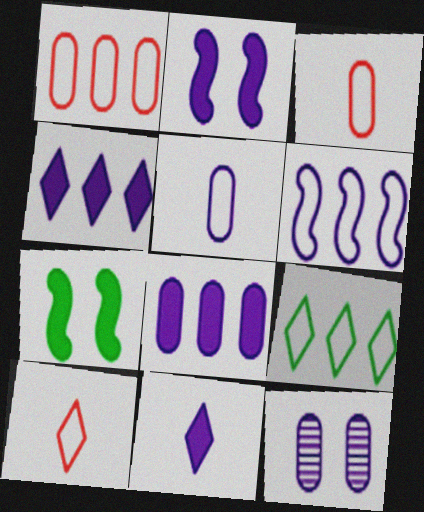[[1, 6, 9], 
[2, 8, 11], 
[5, 8, 12], 
[6, 11, 12]]